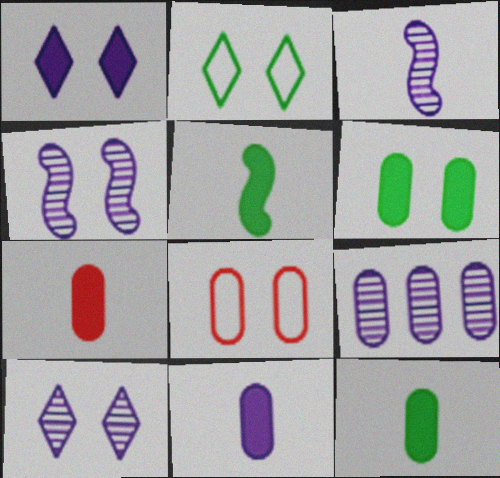[[3, 9, 10], 
[7, 11, 12], 
[8, 9, 12]]